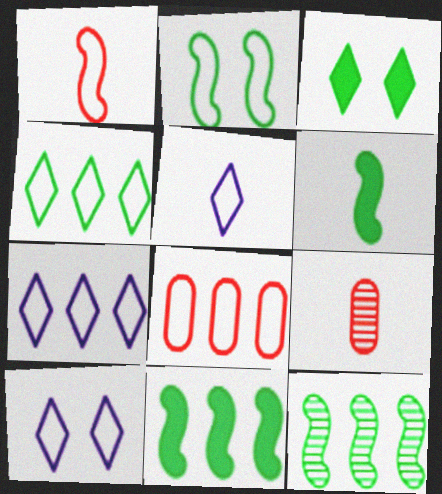[[2, 5, 8], 
[2, 6, 12], 
[5, 6, 9], 
[5, 7, 10], 
[9, 10, 11]]